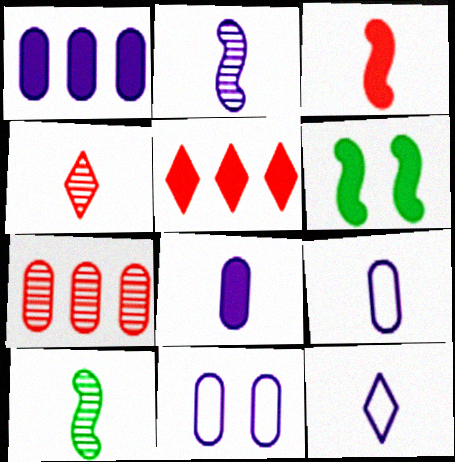[[2, 8, 12], 
[5, 6, 8], 
[5, 10, 11], 
[6, 7, 12]]